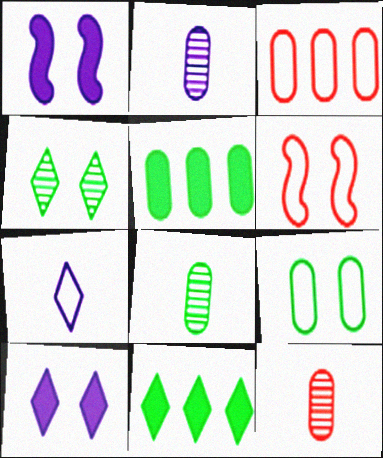[[2, 6, 11], 
[2, 8, 12], 
[5, 8, 9]]